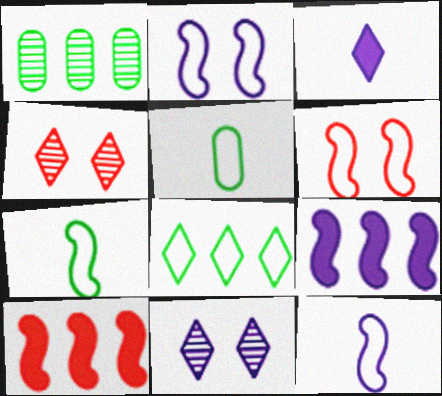[[1, 3, 6], 
[3, 4, 8], 
[4, 5, 9], 
[5, 10, 11]]